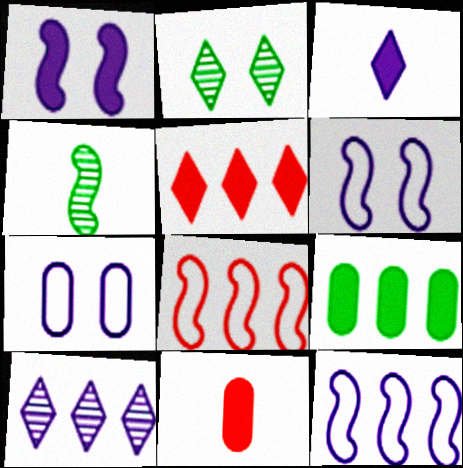[[1, 4, 8], 
[2, 11, 12], 
[4, 5, 7], 
[8, 9, 10]]